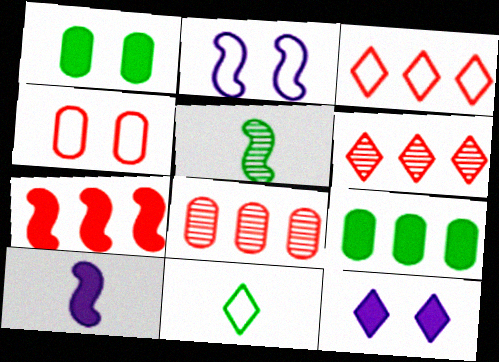[[2, 5, 7], 
[3, 7, 8], 
[6, 11, 12]]